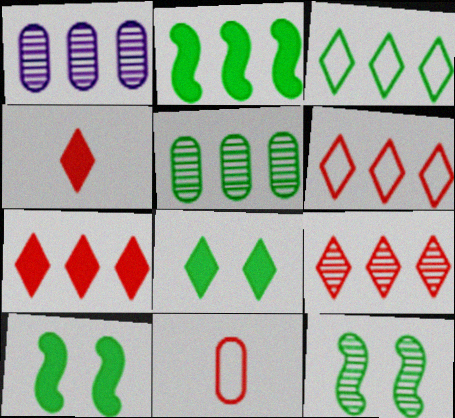[[1, 2, 6], 
[2, 3, 5], 
[6, 7, 9]]